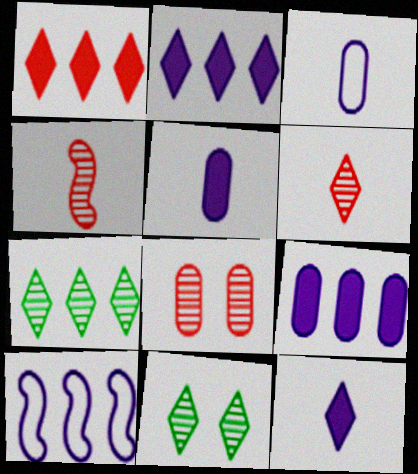[]